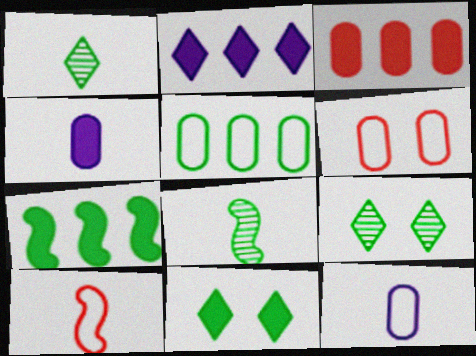[[1, 4, 10], 
[2, 3, 7], 
[2, 6, 8], 
[5, 6, 12], 
[5, 8, 11]]